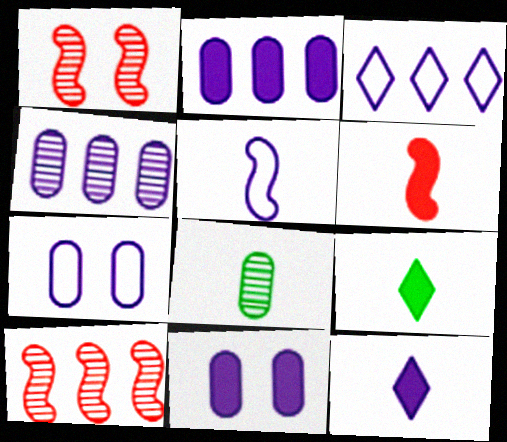[[3, 5, 7], 
[7, 9, 10]]